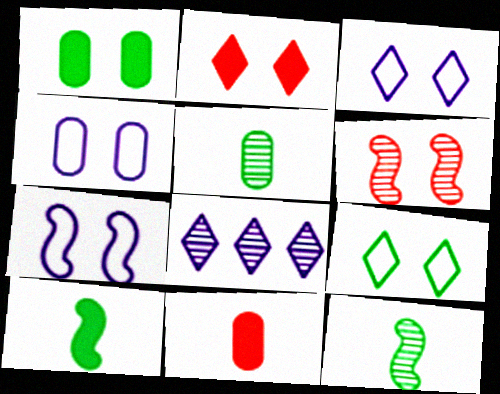[[1, 3, 6], 
[3, 4, 7], 
[5, 6, 8]]